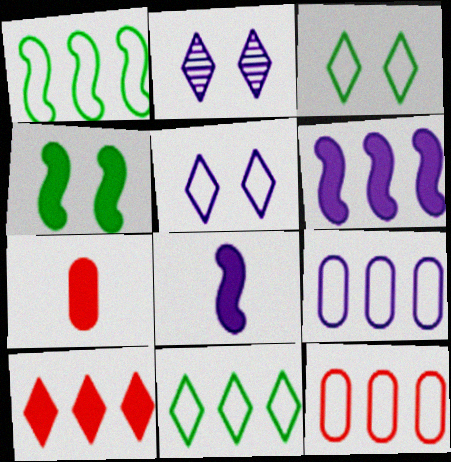[[1, 2, 7], 
[2, 8, 9]]